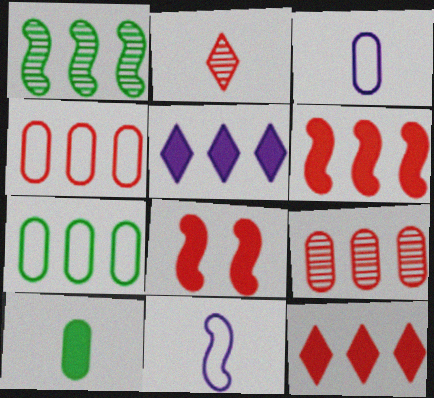[[1, 4, 5], 
[1, 8, 11], 
[2, 4, 8], 
[2, 10, 11], 
[5, 8, 10]]